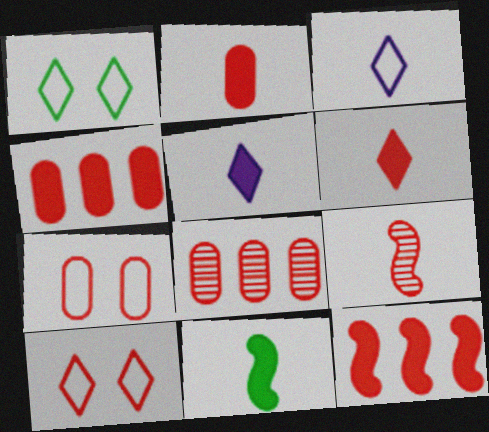[[2, 5, 11], 
[2, 7, 8], 
[4, 9, 10]]